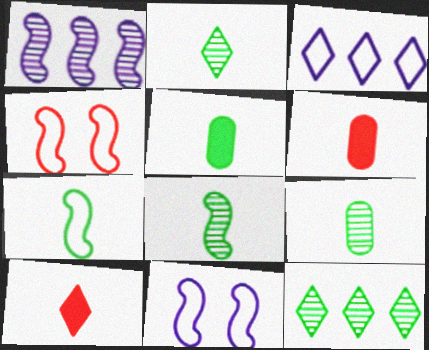[[2, 5, 7], 
[2, 8, 9], 
[6, 11, 12]]